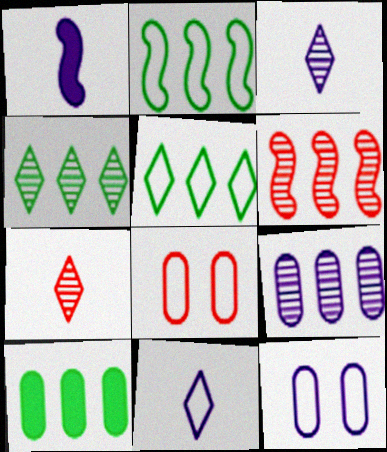[[1, 4, 8], 
[2, 4, 10], 
[2, 8, 11], 
[4, 6, 9]]